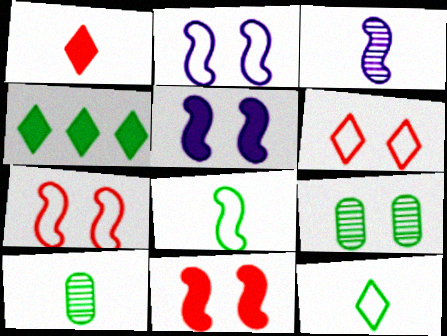[[4, 8, 9], 
[5, 6, 9]]